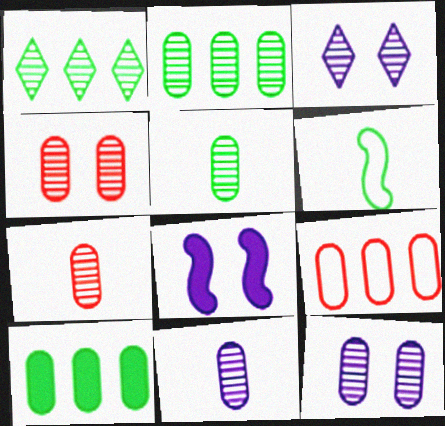[[2, 4, 11], 
[2, 7, 12], 
[5, 7, 11]]